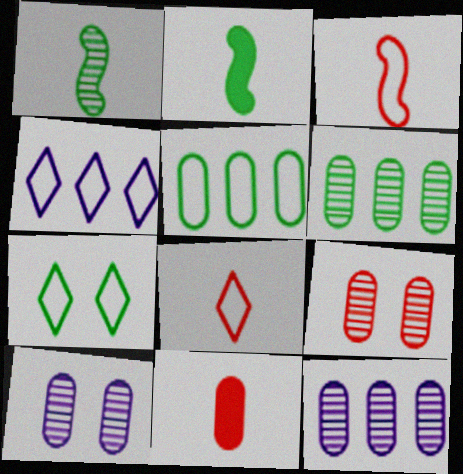[[2, 4, 9], 
[2, 6, 7], 
[4, 7, 8], 
[5, 10, 11]]